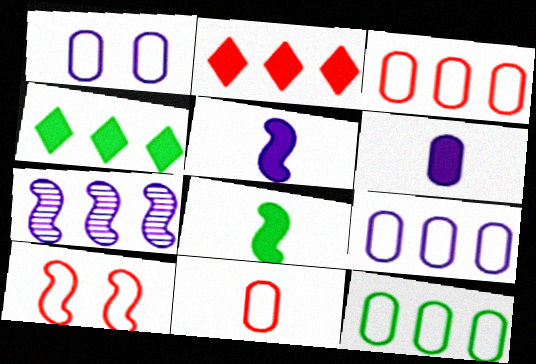[[1, 11, 12], 
[2, 7, 12], 
[3, 4, 7], 
[3, 9, 12], 
[7, 8, 10]]